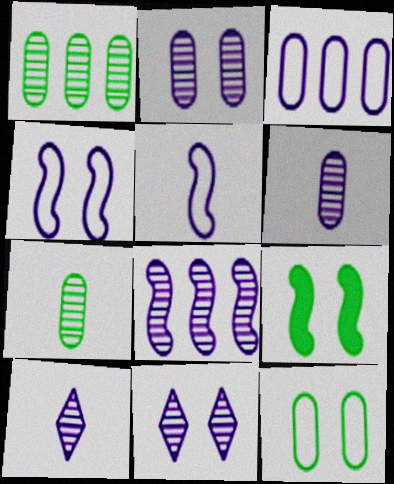[[2, 8, 10], 
[6, 8, 11]]